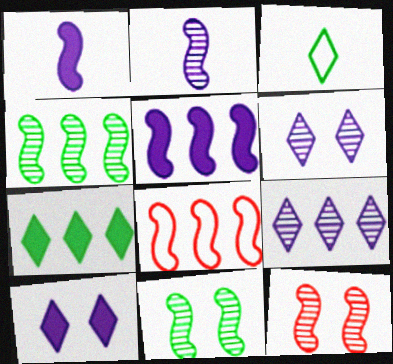[[1, 8, 11], 
[2, 4, 12], 
[4, 5, 8]]